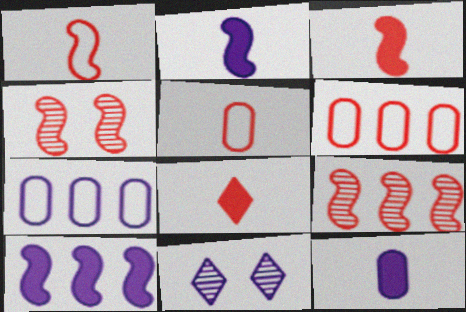[[2, 7, 11], 
[4, 6, 8]]